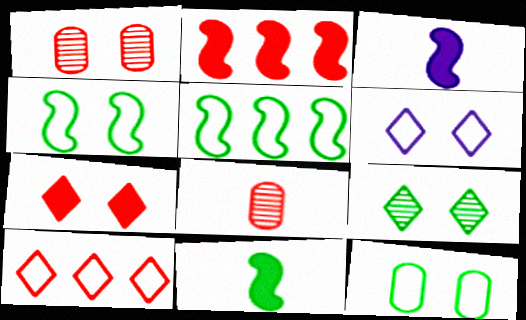[[6, 7, 9]]